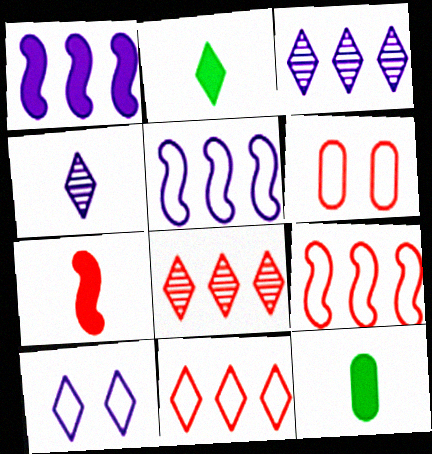[[2, 8, 10], 
[6, 7, 8]]